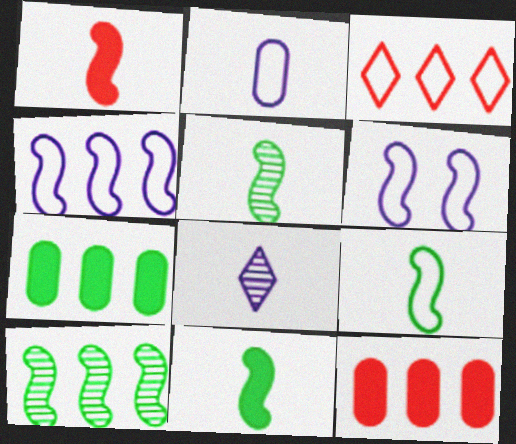[[1, 6, 10], 
[5, 9, 11]]